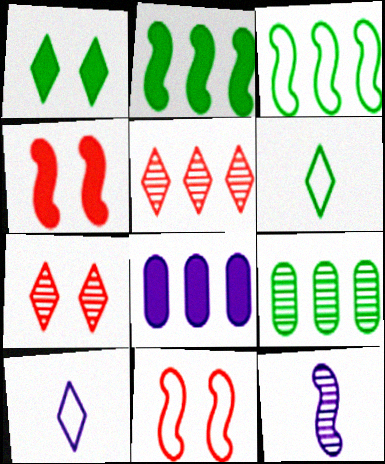[[1, 5, 10], 
[2, 11, 12], 
[3, 4, 12], 
[3, 5, 8], 
[4, 9, 10], 
[7, 9, 12]]